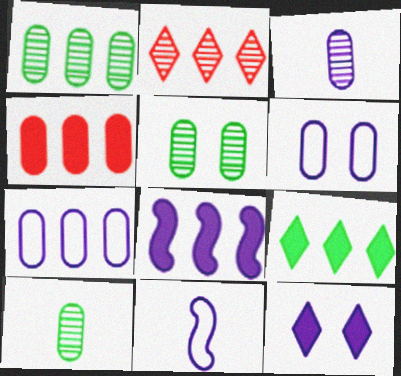[[1, 4, 7], 
[1, 5, 10], 
[4, 6, 10], 
[4, 8, 9]]